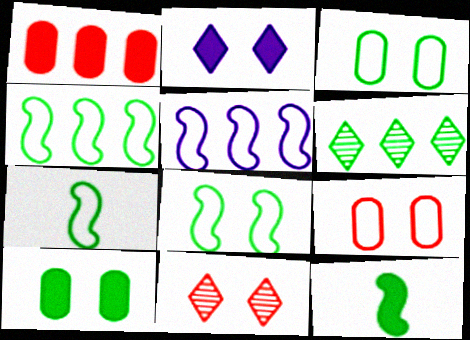[[1, 2, 12], 
[1, 5, 6], 
[3, 6, 12], 
[4, 7, 8], 
[6, 7, 10]]